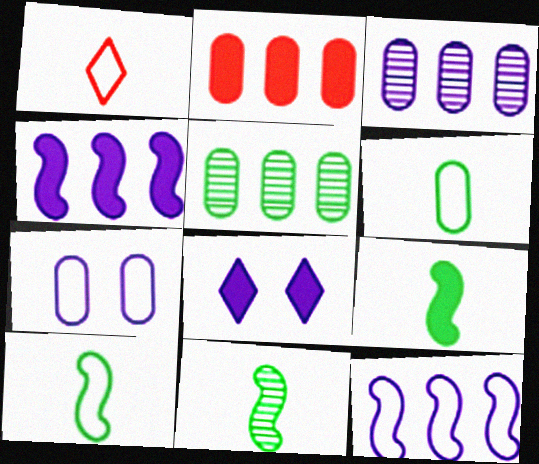[[2, 8, 9], 
[9, 10, 11]]